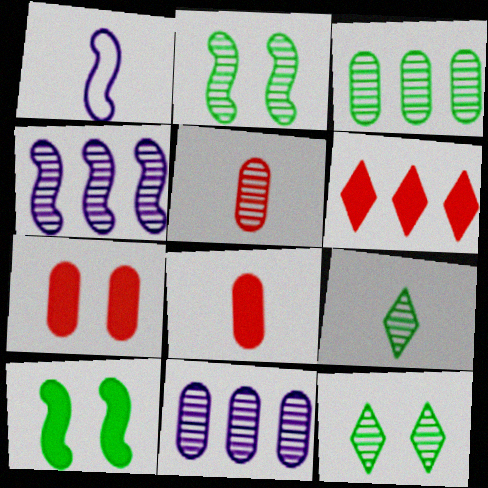[[1, 8, 9], 
[2, 3, 9], 
[4, 5, 12]]